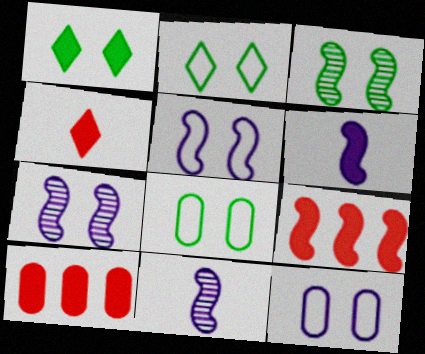[[1, 3, 8], 
[1, 6, 10], 
[2, 10, 11]]